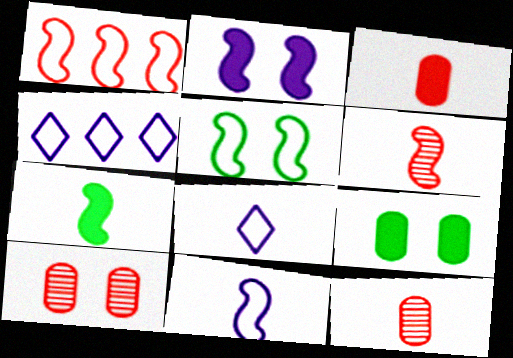[[1, 5, 11], 
[4, 6, 9], 
[4, 7, 10], 
[6, 7, 11], 
[7, 8, 12]]